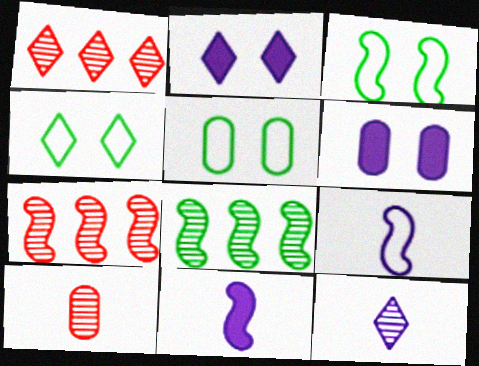[[1, 5, 11], 
[3, 4, 5], 
[3, 7, 11]]